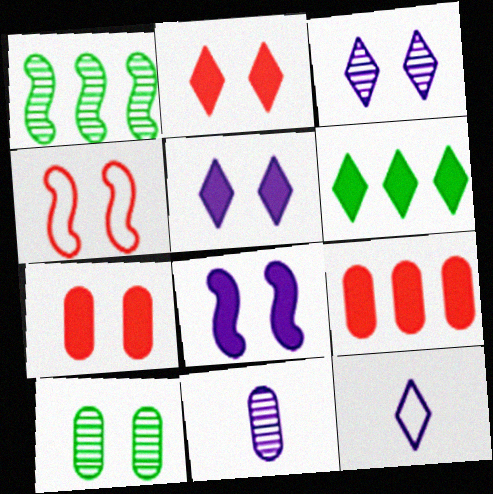[[1, 7, 12], 
[4, 5, 10], 
[4, 6, 11]]